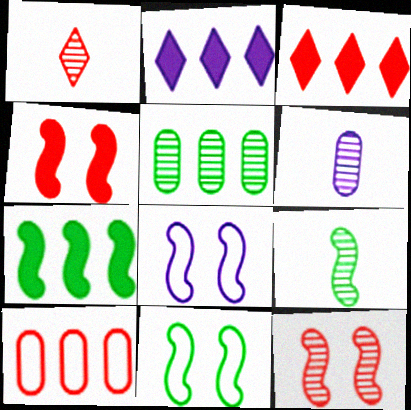[[1, 4, 10], 
[1, 6, 9], 
[2, 6, 8], 
[3, 6, 11], 
[7, 9, 11]]